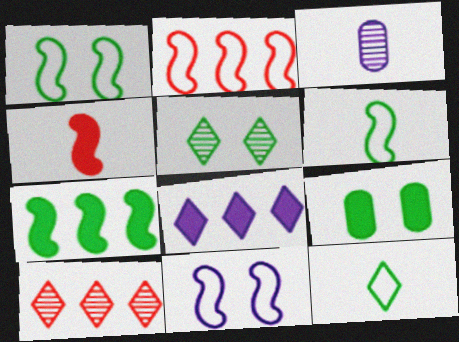[[1, 5, 9], 
[2, 6, 11], 
[3, 4, 12], 
[3, 8, 11], 
[4, 8, 9]]